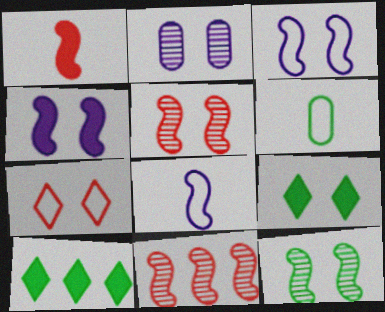[[6, 10, 12]]